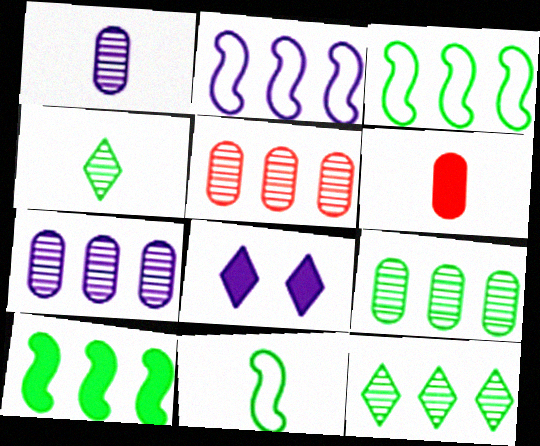[[1, 2, 8], 
[5, 7, 9], 
[5, 8, 11], 
[6, 8, 10]]